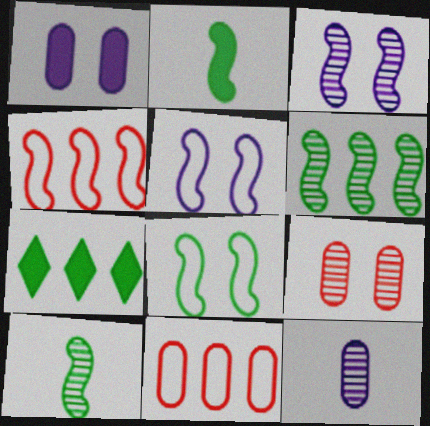[[2, 3, 4], 
[2, 6, 8]]